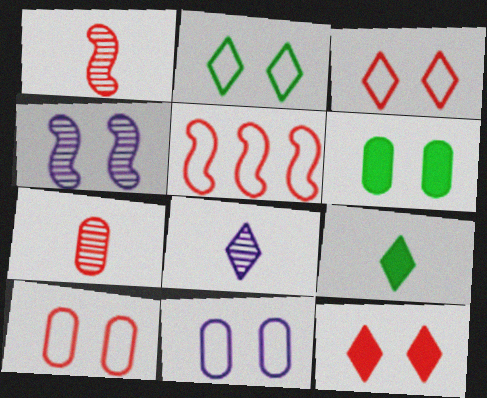[[3, 4, 6], 
[5, 6, 8], 
[5, 7, 12]]